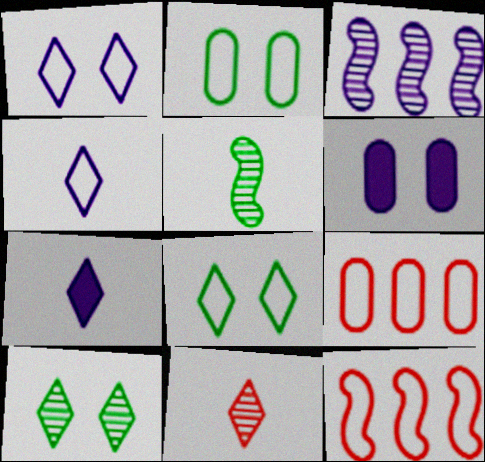[[2, 4, 12], 
[3, 4, 6]]